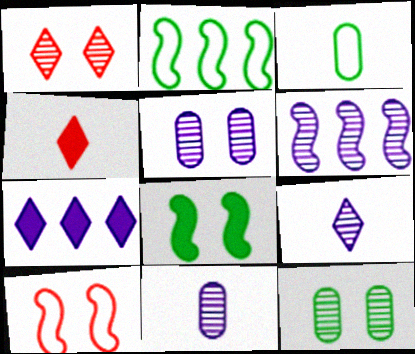[[2, 4, 5], 
[5, 6, 9]]